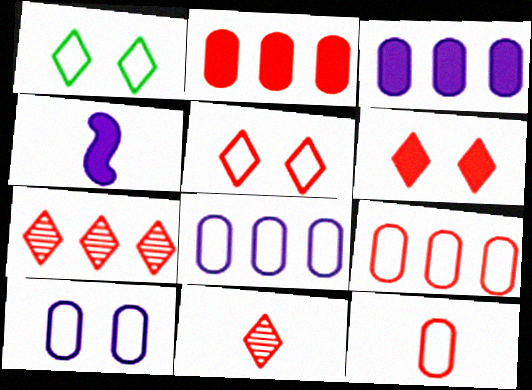[]